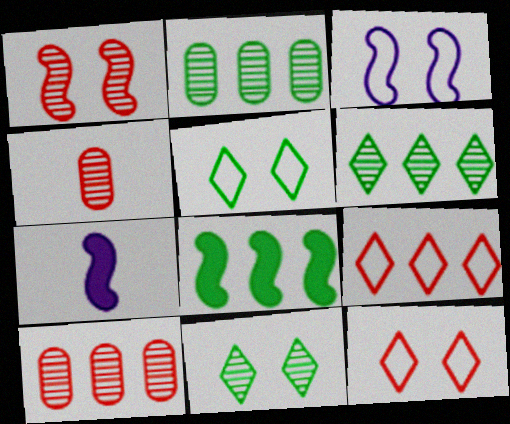[[2, 7, 12], 
[5, 7, 10]]